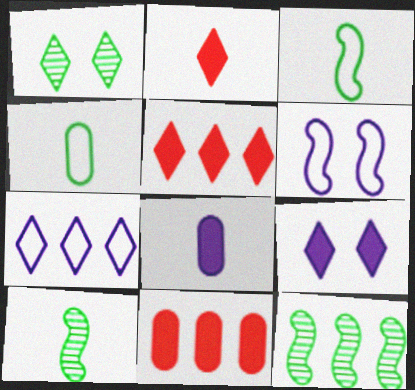[[1, 2, 7], 
[7, 11, 12]]